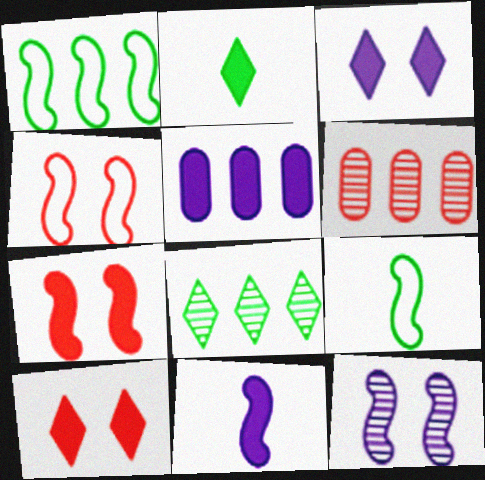[[2, 5, 7], 
[3, 5, 11], 
[3, 6, 9]]